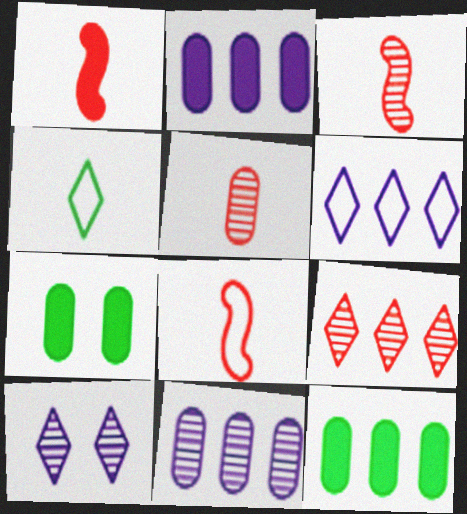[[1, 3, 8], 
[3, 6, 7], 
[8, 10, 12]]